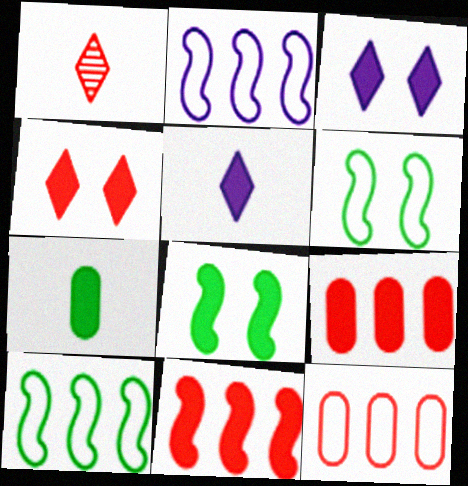[[3, 7, 11], 
[5, 8, 9]]